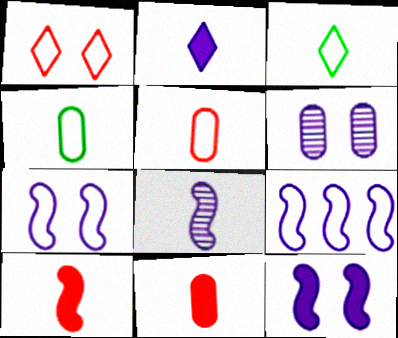[[1, 4, 9], 
[2, 6, 9], 
[3, 8, 11], 
[8, 9, 12]]